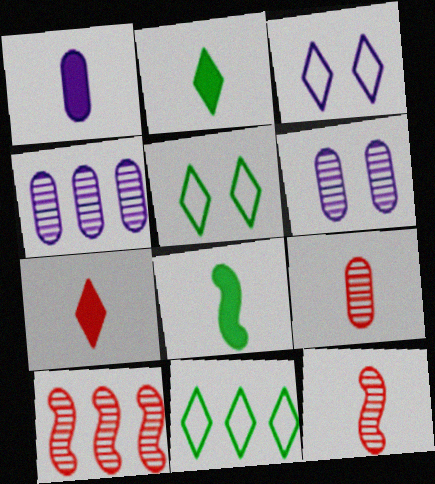[[1, 5, 10], 
[1, 7, 8]]